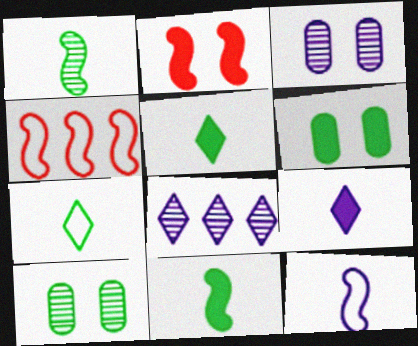[[3, 4, 5], 
[4, 9, 10]]